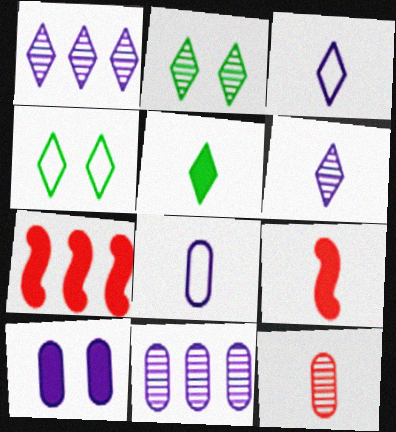[[2, 7, 8], 
[4, 9, 11], 
[5, 7, 10], 
[8, 10, 11]]